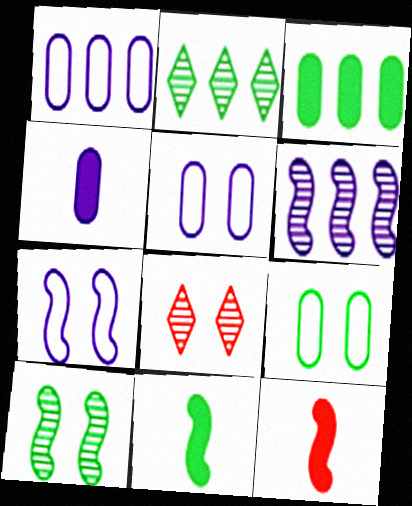[[1, 8, 11], 
[2, 5, 12], 
[2, 9, 11]]